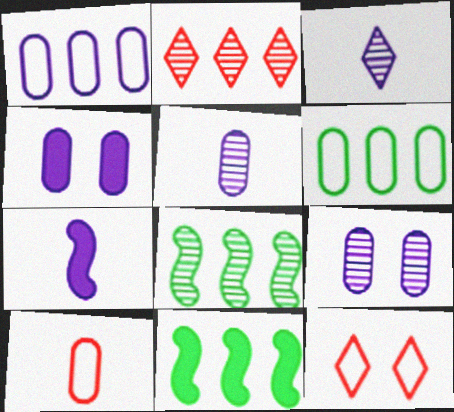[[1, 2, 11], 
[1, 4, 5], 
[5, 11, 12]]